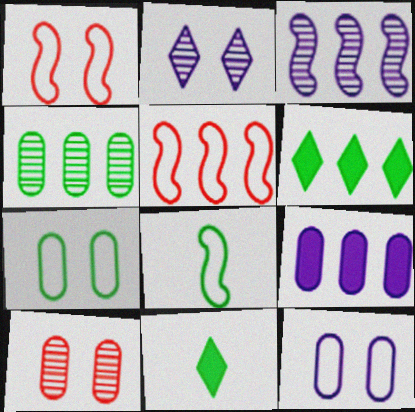[]